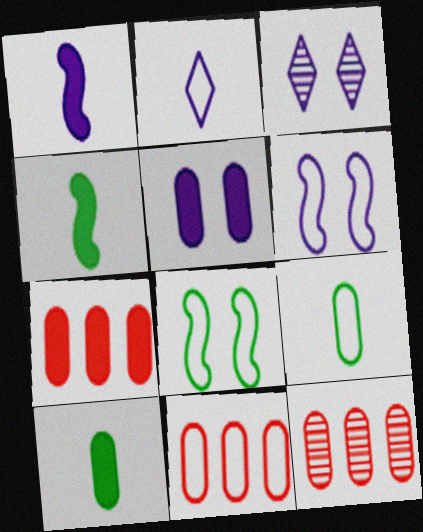[[2, 8, 11], 
[3, 4, 11], 
[3, 5, 6], 
[5, 7, 10], 
[5, 9, 12], 
[7, 11, 12]]